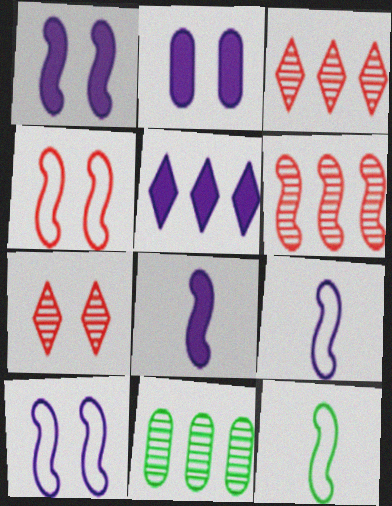[[1, 6, 12], 
[2, 3, 12], 
[2, 5, 8]]